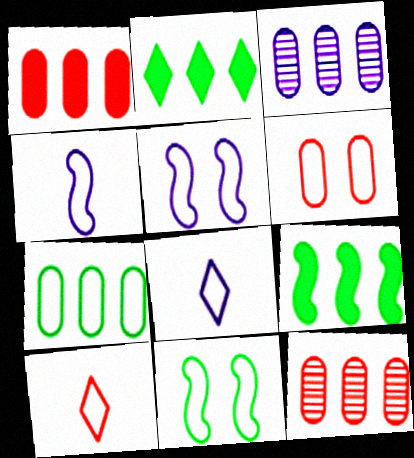[[1, 3, 7], 
[5, 7, 10]]